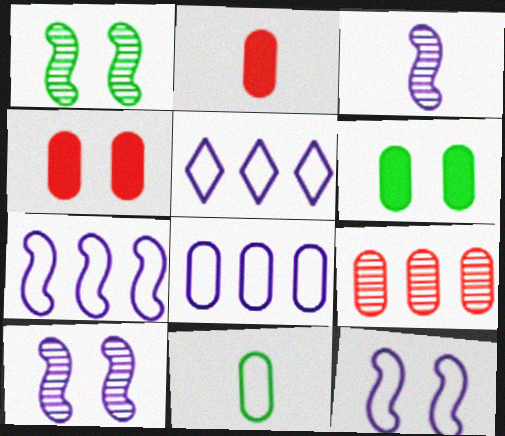[[1, 2, 5], 
[5, 7, 8]]